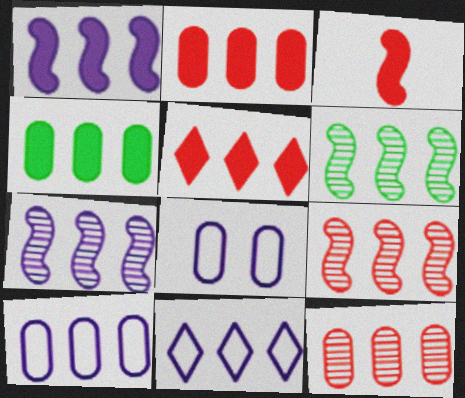[[1, 4, 5], 
[2, 6, 11], 
[4, 9, 11], 
[4, 10, 12], 
[5, 6, 10], 
[6, 7, 9]]